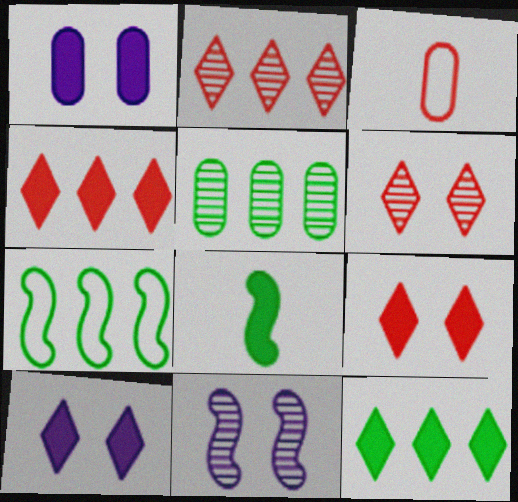[[1, 3, 5], 
[1, 4, 8], 
[3, 11, 12], 
[5, 7, 12]]